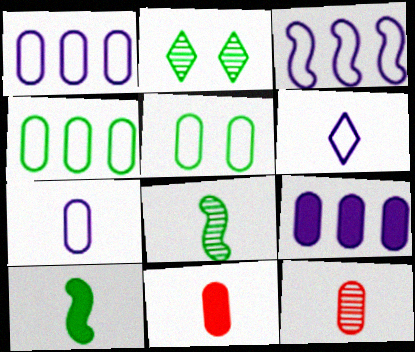[[2, 3, 11], 
[2, 4, 10], 
[5, 9, 12], 
[6, 8, 11], 
[6, 10, 12]]